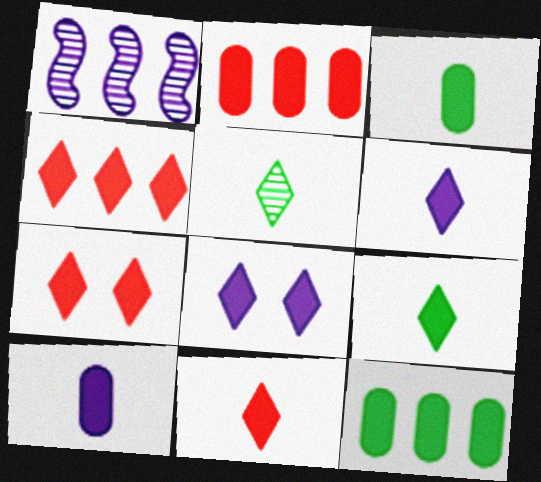[[4, 7, 11], 
[4, 8, 9], 
[6, 9, 11]]